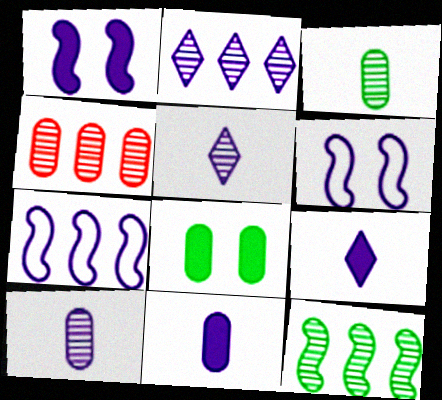[[2, 4, 12], 
[2, 6, 11]]